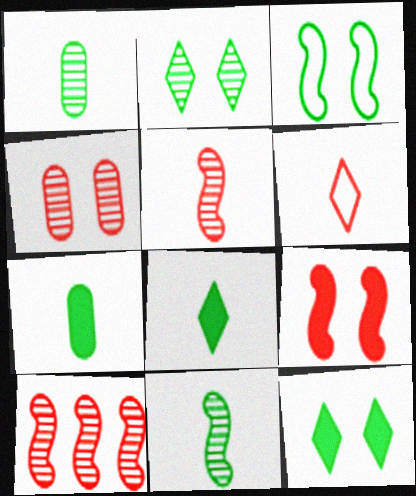[]